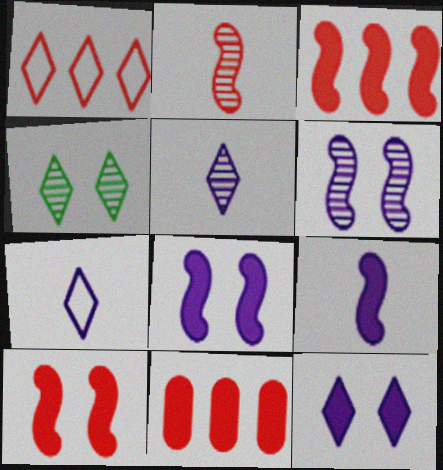[]